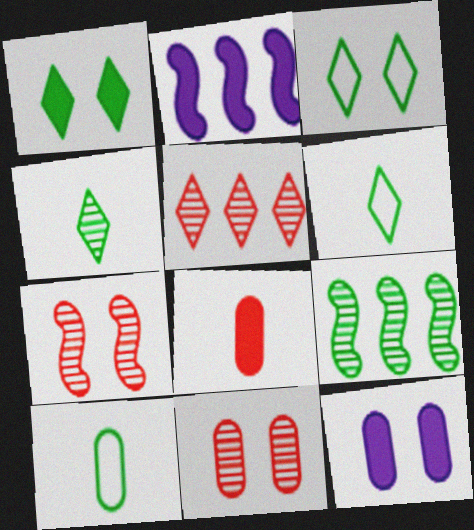[[1, 2, 8], 
[1, 9, 10], 
[2, 6, 11], 
[3, 7, 12]]